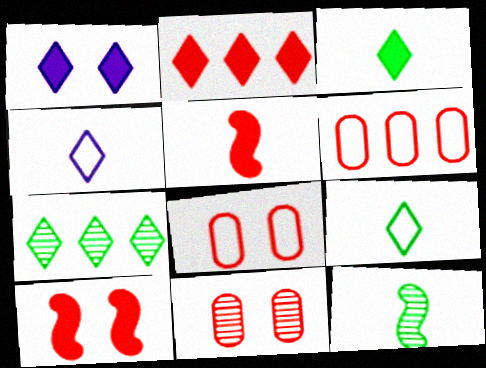[[1, 2, 3], 
[1, 6, 12]]